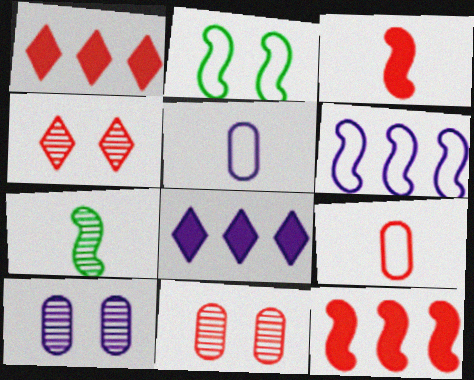[[4, 9, 12]]